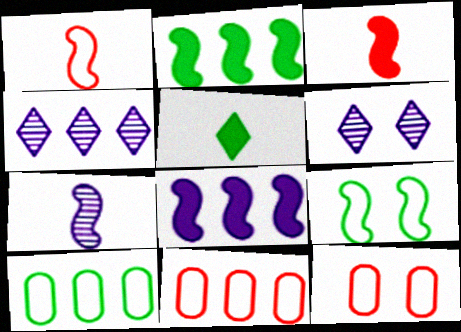[[2, 4, 11], 
[3, 6, 10]]